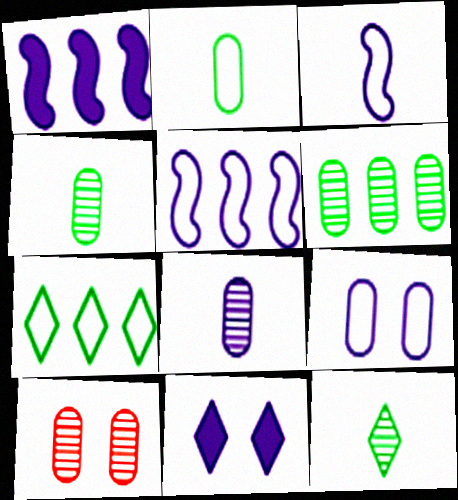[[5, 8, 11], 
[6, 8, 10]]